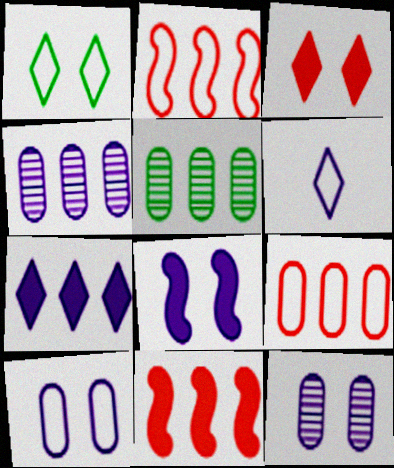[[2, 5, 7], 
[4, 6, 8]]